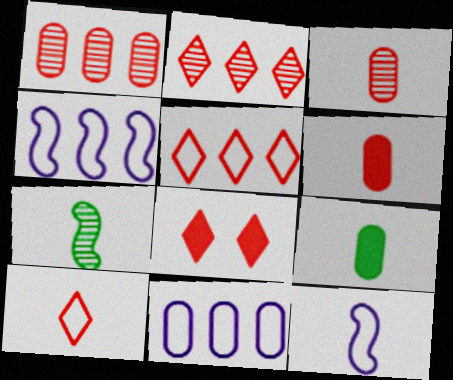[[2, 8, 10], 
[7, 8, 11]]